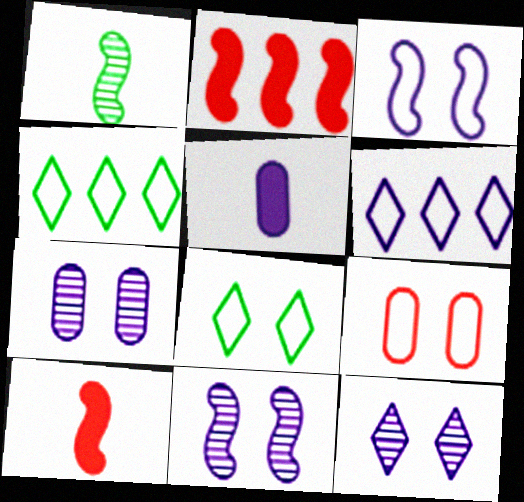[[1, 2, 3], 
[3, 8, 9], 
[4, 7, 10], 
[5, 6, 11], 
[7, 11, 12]]